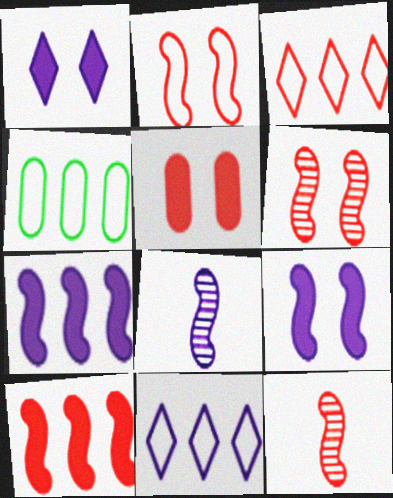[[1, 4, 12], 
[2, 10, 12], 
[3, 5, 12]]